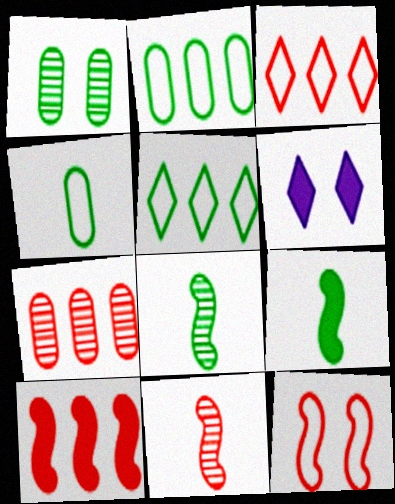[[1, 5, 9], 
[1, 6, 12], 
[2, 6, 11], 
[3, 7, 10], 
[10, 11, 12]]